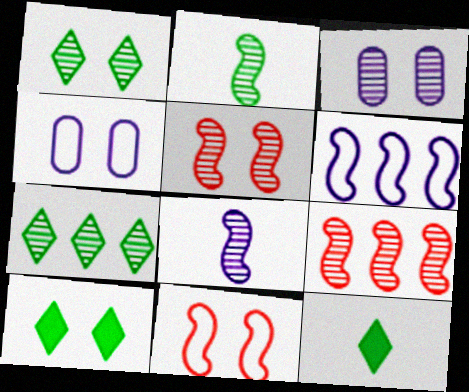[[1, 3, 5], 
[3, 10, 11], 
[4, 5, 10], 
[4, 9, 12]]